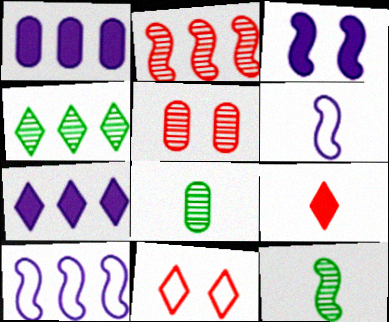[[1, 11, 12], 
[6, 8, 9]]